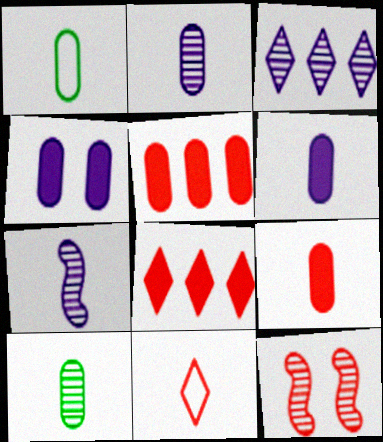[[1, 2, 9], 
[3, 10, 12], 
[5, 11, 12]]